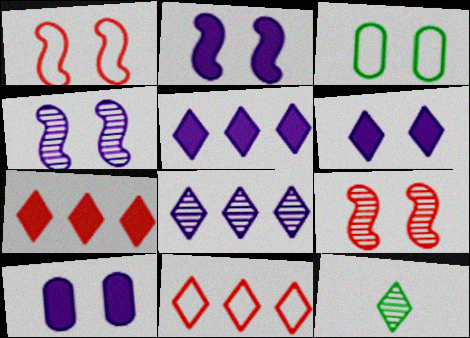[[2, 6, 10], 
[3, 6, 9], 
[6, 11, 12]]